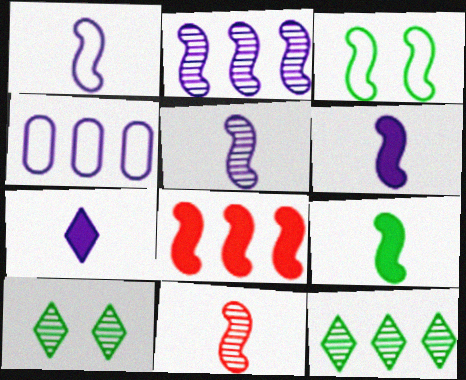[[1, 5, 6], 
[1, 9, 11], 
[3, 5, 8], 
[4, 8, 12]]